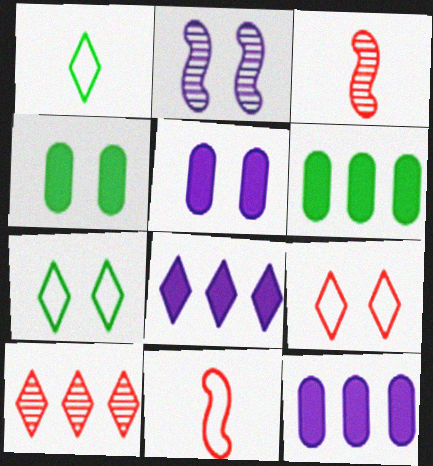[[2, 4, 9], 
[3, 7, 12]]